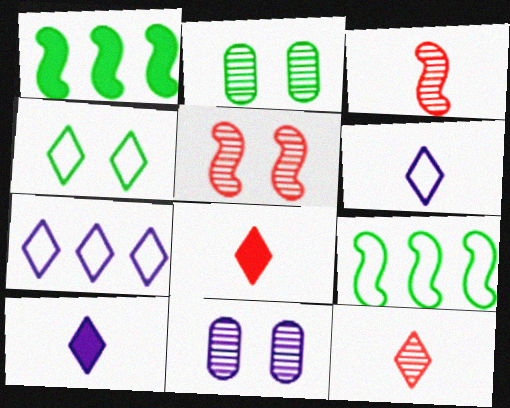[[8, 9, 11]]